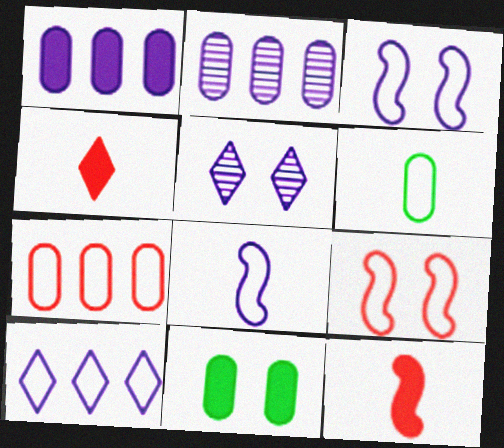[[1, 5, 8], 
[5, 9, 11], 
[6, 9, 10]]